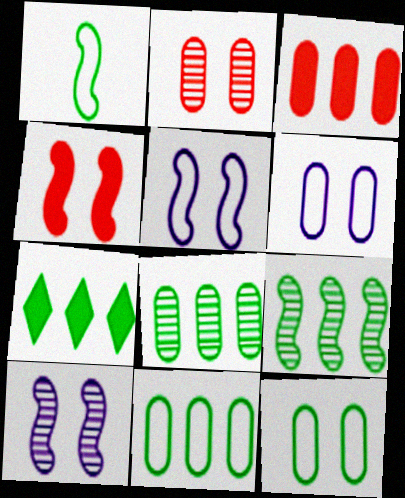[[7, 9, 11]]